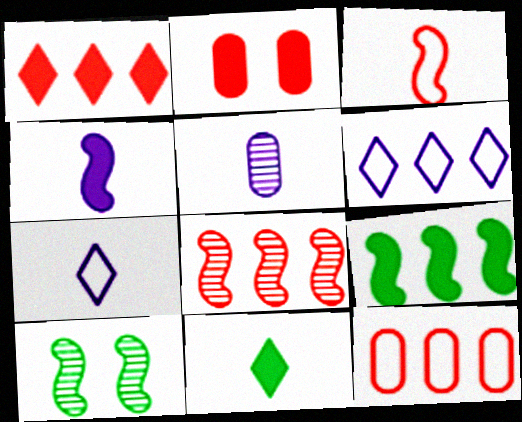[[1, 8, 12], 
[3, 5, 11], 
[4, 5, 7]]